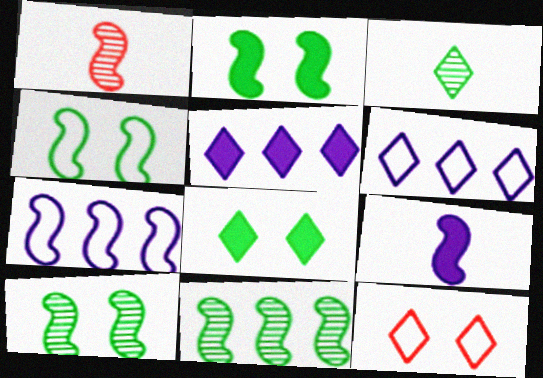[[1, 2, 7], 
[2, 4, 10], 
[3, 5, 12]]